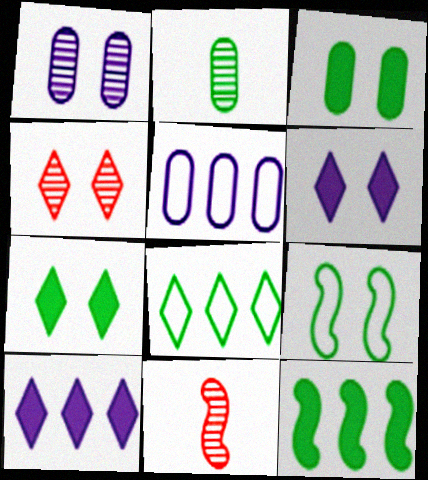[[5, 7, 11]]